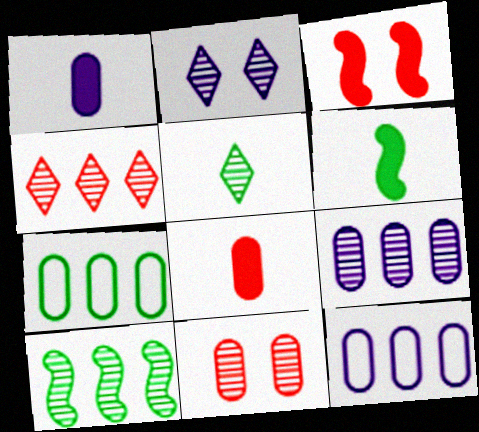[[1, 7, 11], 
[2, 4, 5], 
[3, 5, 12], 
[4, 9, 10]]